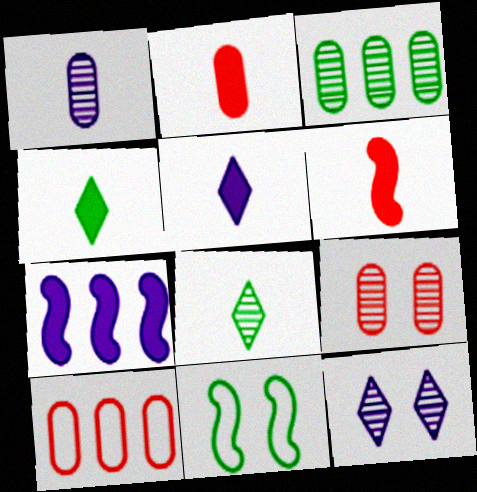[[1, 3, 9], 
[2, 9, 10], 
[3, 4, 11]]